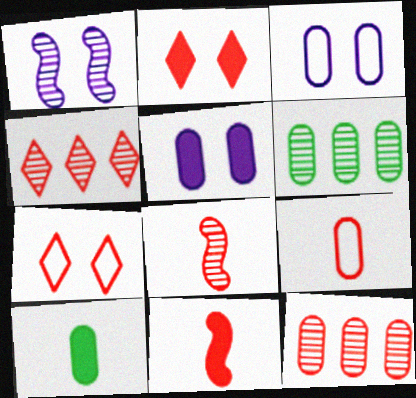[[3, 10, 12], 
[5, 6, 9], 
[7, 11, 12]]